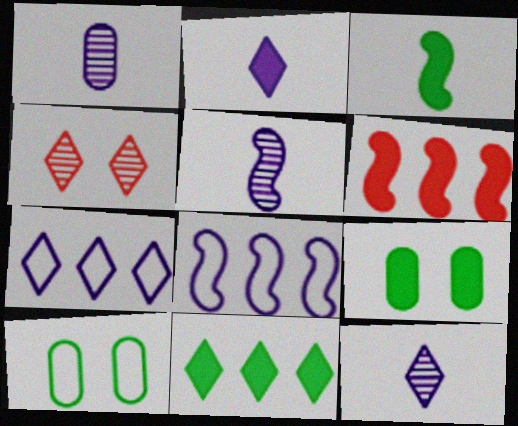[[1, 5, 12], 
[2, 6, 9], 
[3, 9, 11], 
[6, 10, 12]]